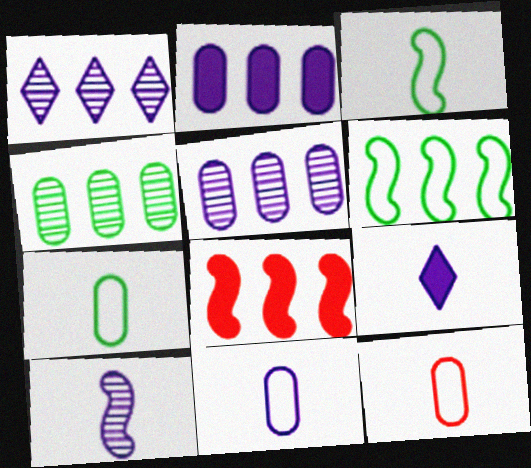[[7, 11, 12], 
[9, 10, 11]]